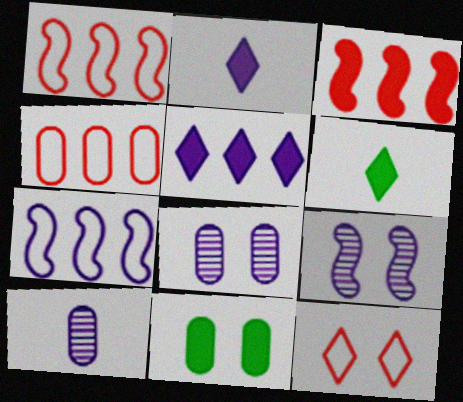[[1, 6, 8], 
[2, 3, 11], 
[2, 7, 8], 
[4, 6, 9], 
[4, 10, 11], 
[9, 11, 12]]